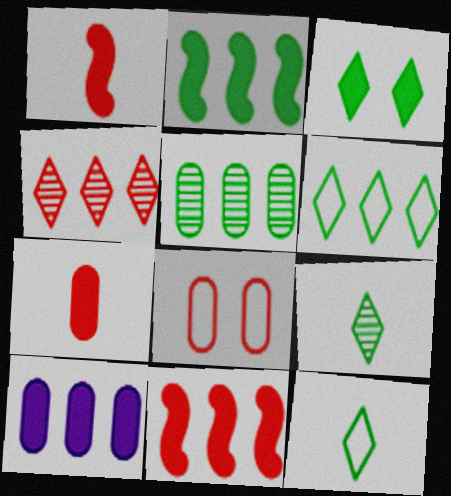[[1, 3, 10], 
[1, 4, 8], 
[2, 5, 6], 
[3, 6, 9]]